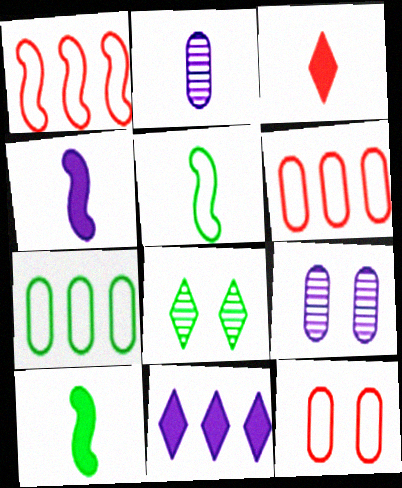[[2, 3, 5], 
[4, 6, 8], 
[7, 8, 10]]